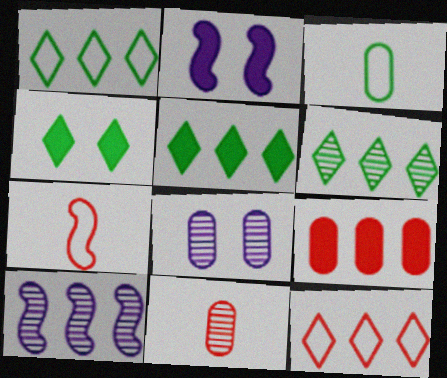[[1, 2, 11], 
[1, 5, 6], 
[1, 9, 10], 
[3, 8, 9], 
[5, 7, 8]]